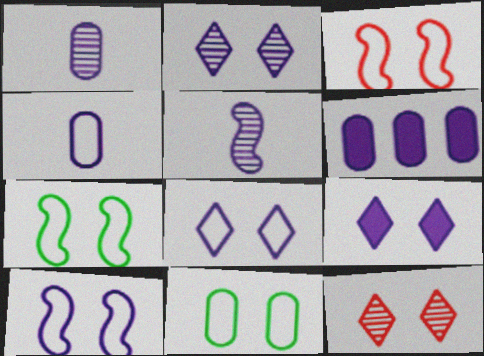[[2, 8, 9], 
[3, 7, 10], 
[3, 8, 11], 
[5, 6, 8]]